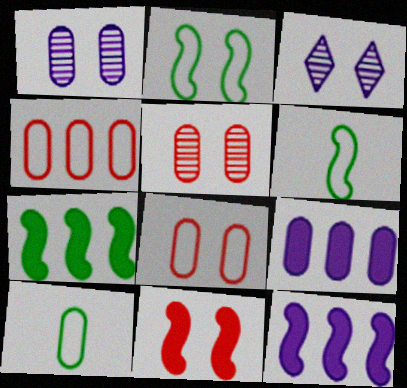[[5, 9, 10]]